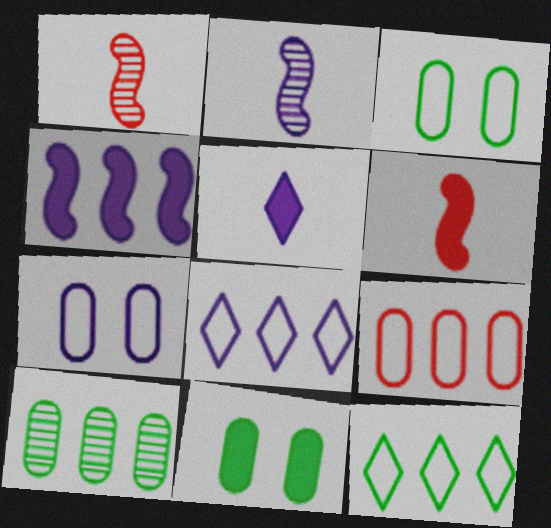[[1, 8, 11]]